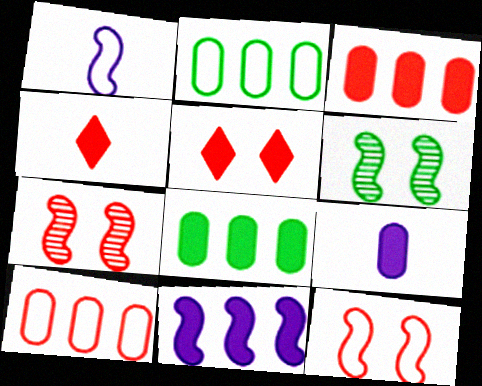[[4, 7, 10]]